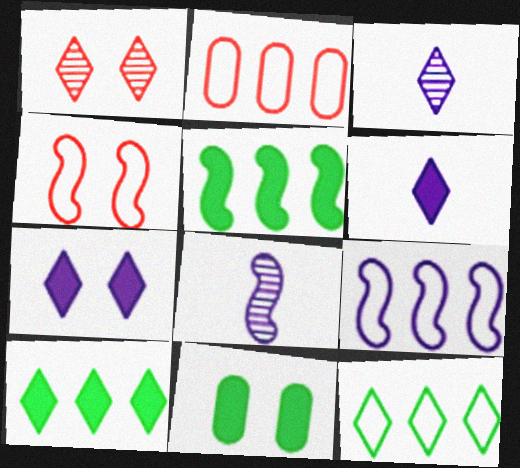[[1, 6, 12], 
[2, 9, 12], 
[4, 5, 8]]